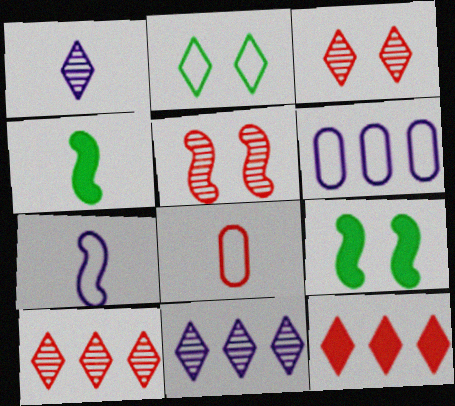[[1, 2, 12], 
[1, 4, 8], 
[3, 4, 6], 
[5, 8, 12], 
[8, 9, 11]]